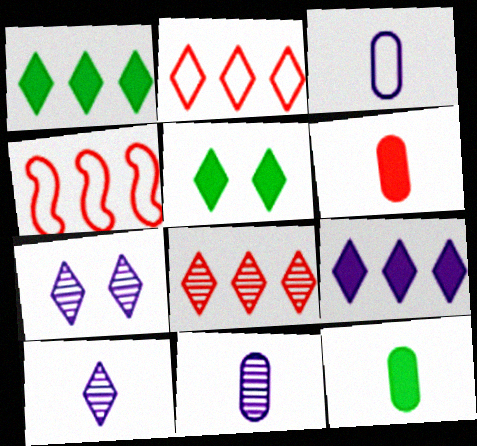[[2, 5, 10], 
[4, 5, 11], 
[4, 7, 12]]